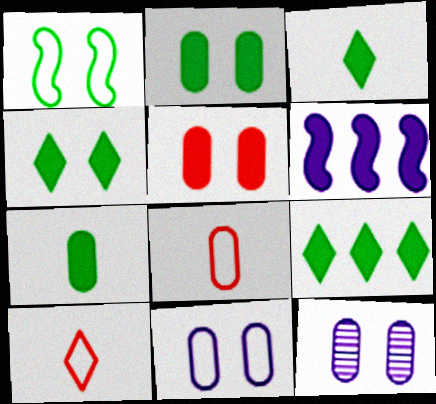[[3, 4, 9], 
[3, 5, 6]]